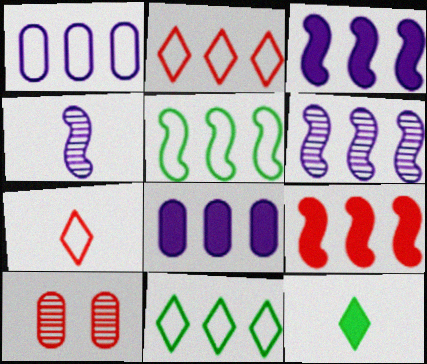[[1, 2, 5], 
[5, 6, 9], 
[7, 9, 10]]